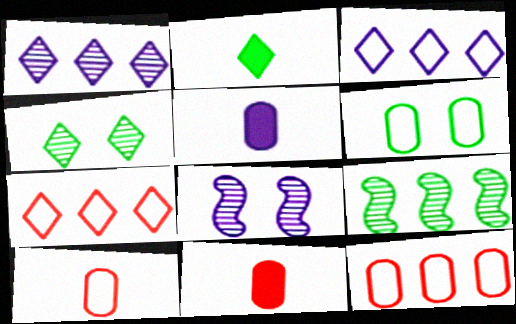[[2, 6, 9], 
[2, 8, 12], 
[3, 5, 8]]